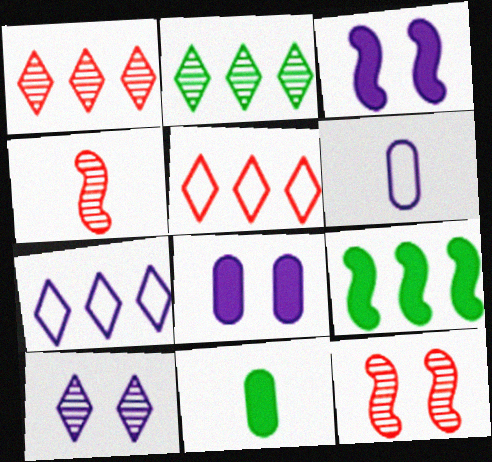[[7, 11, 12]]